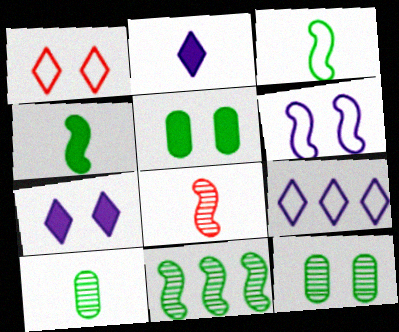[[5, 8, 9]]